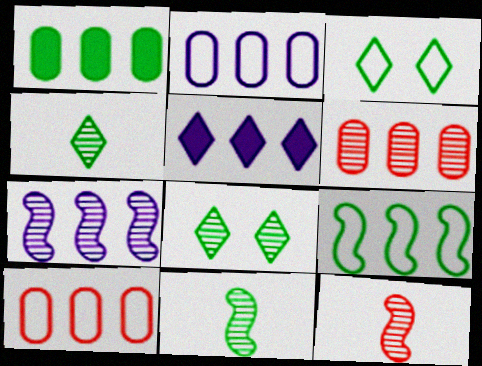[[1, 2, 6], 
[1, 3, 11], 
[2, 5, 7], 
[5, 6, 9]]